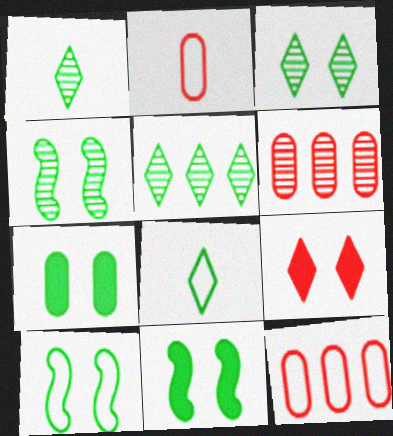[[1, 3, 5], 
[3, 7, 10], 
[4, 10, 11]]